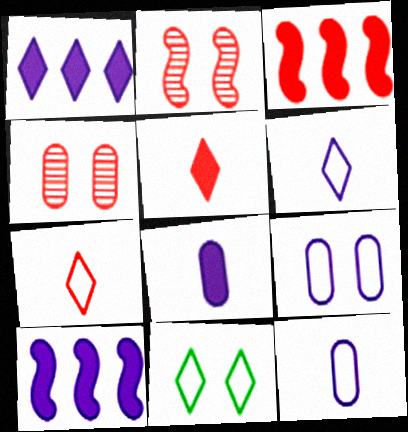[[3, 4, 7]]